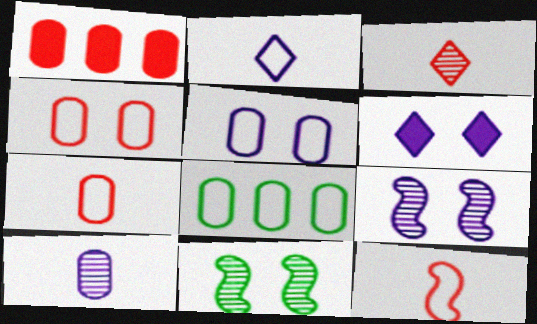[[1, 2, 11], 
[4, 6, 11], 
[5, 6, 9], 
[5, 7, 8]]